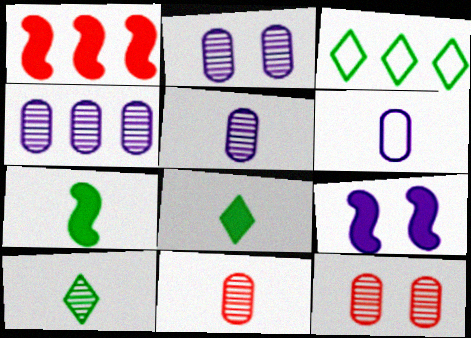[[1, 3, 4], 
[1, 7, 9], 
[2, 4, 5], 
[3, 9, 11]]